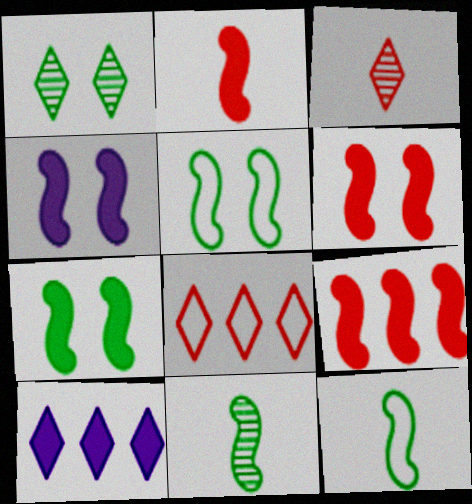[[2, 6, 9], 
[4, 6, 7]]